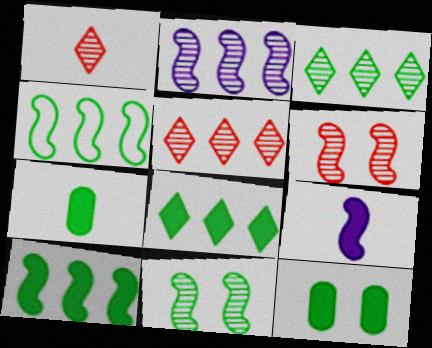[[4, 6, 9]]